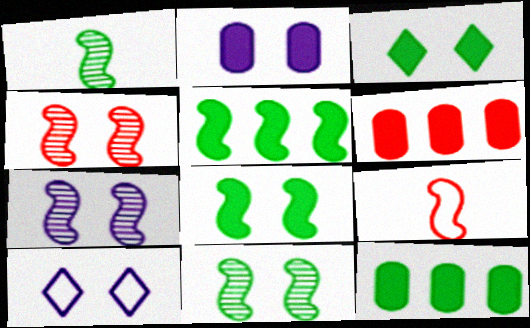[[1, 6, 10], 
[2, 7, 10], 
[4, 7, 11], 
[5, 7, 9]]